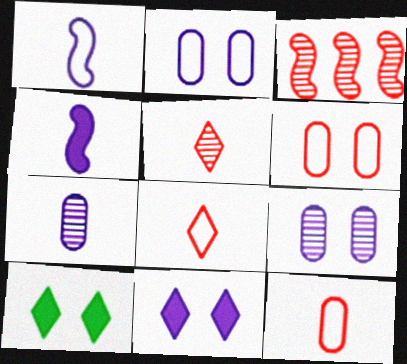[]